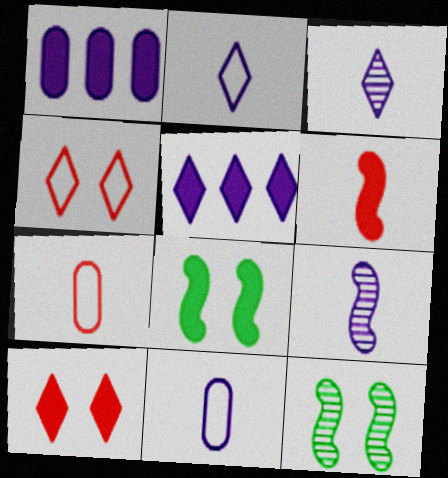[[5, 7, 12]]